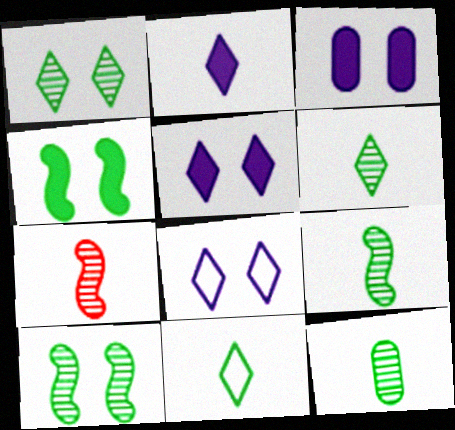[[6, 9, 12]]